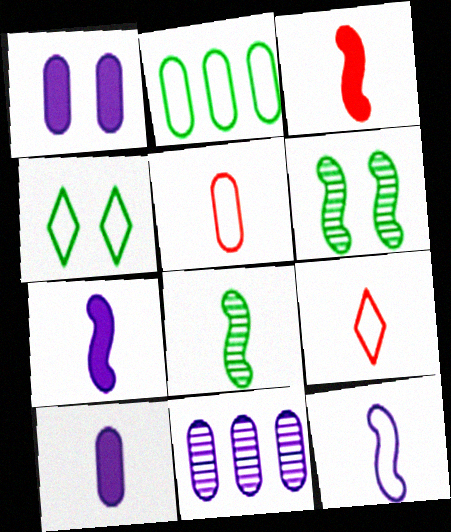[[3, 4, 11], 
[3, 8, 12], 
[8, 9, 10]]